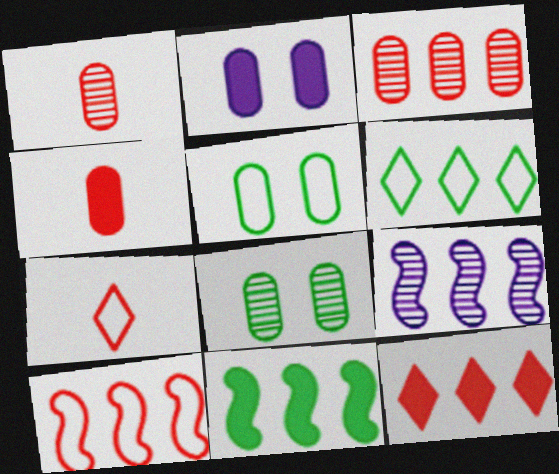[[3, 10, 12], 
[9, 10, 11]]